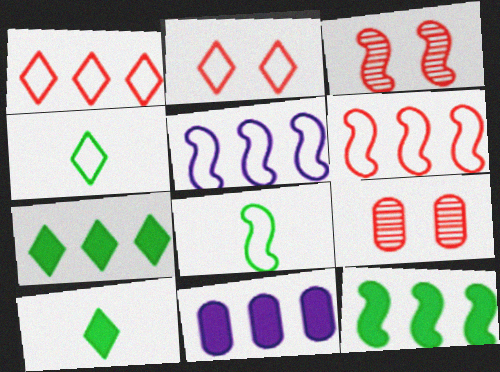[[3, 4, 11], 
[5, 9, 10]]